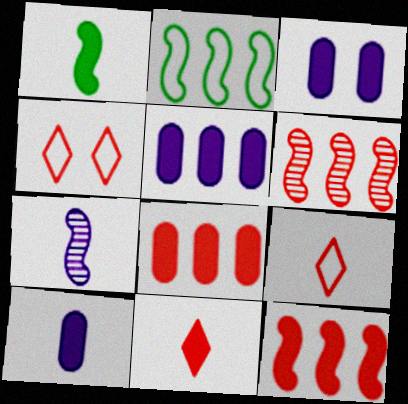[[1, 10, 11], 
[3, 5, 10]]